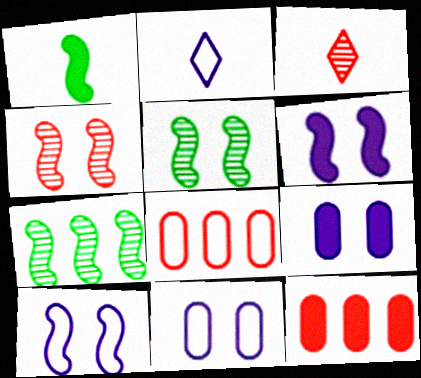[[2, 5, 12]]